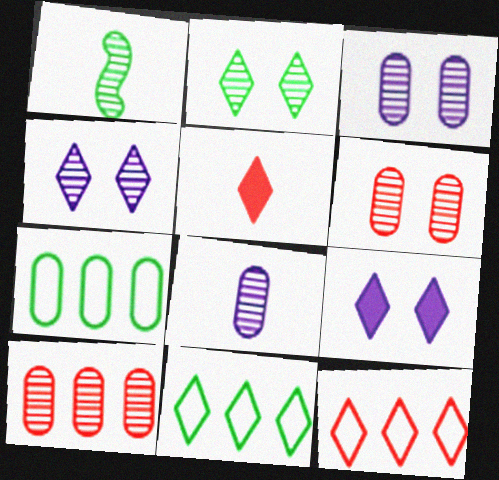[[1, 4, 10], 
[4, 5, 11]]